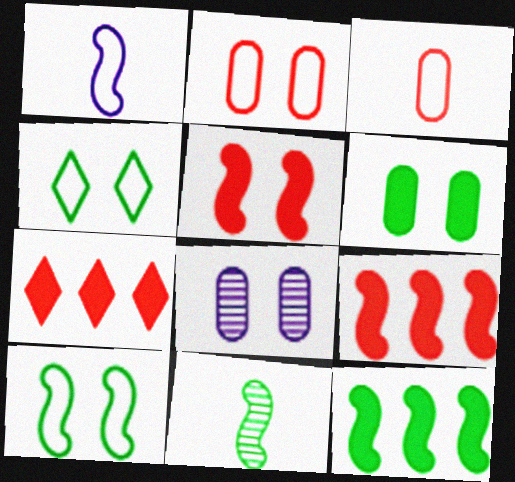[[2, 6, 8], 
[4, 5, 8], 
[10, 11, 12]]